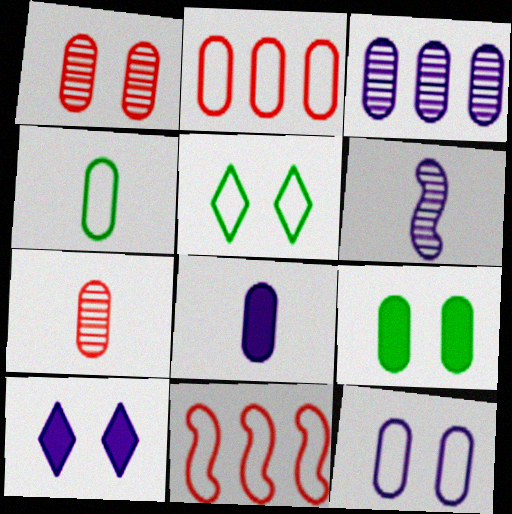[[1, 9, 12], 
[2, 4, 12], 
[3, 8, 12], 
[4, 7, 8]]